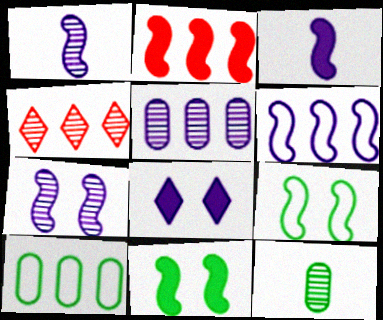[[1, 2, 9], 
[2, 3, 11], 
[3, 6, 7], 
[4, 7, 12]]